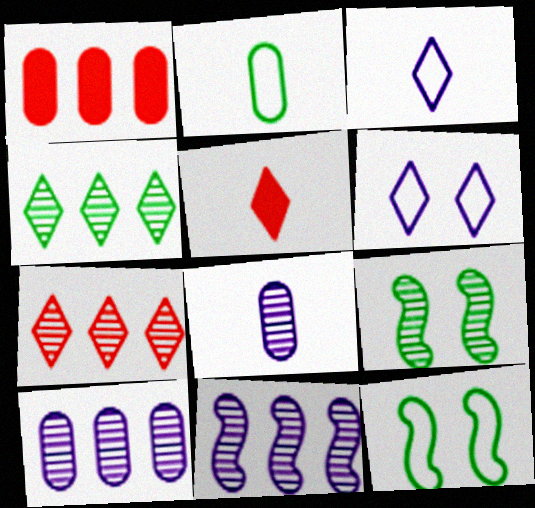[[1, 3, 9], 
[4, 5, 6], 
[5, 10, 12], 
[7, 8, 9]]